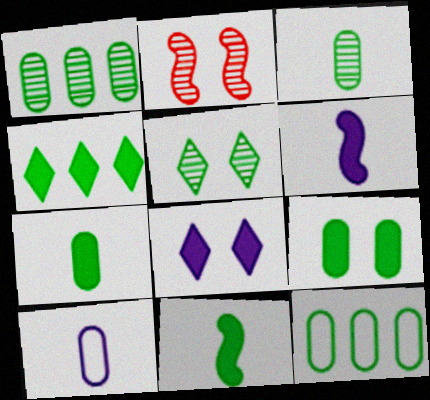[[2, 4, 10], 
[3, 9, 12], 
[4, 9, 11], 
[5, 11, 12]]